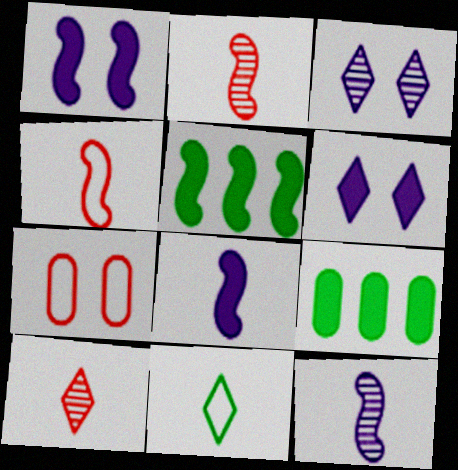[[3, 4, 9]]